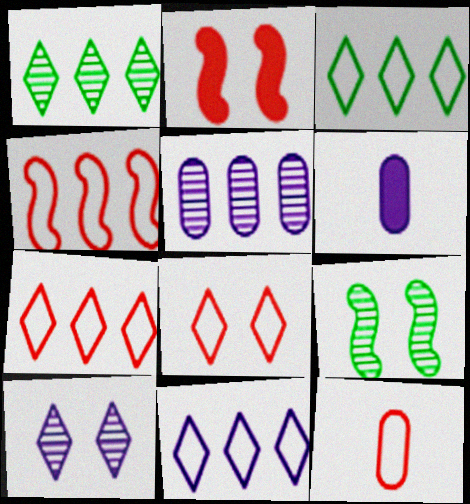[[3, 7, 11], 
[4, 8, 12], 
[6, 7, 9]]